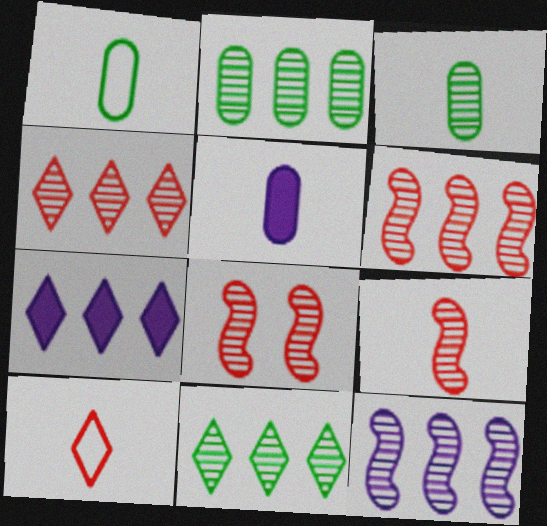[[1, 7, 8], 
[2, 4, 12], 
[6, 8, 9]]